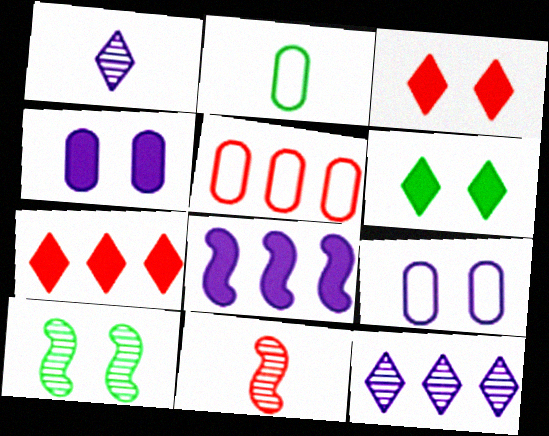[[1, 8, 9], 
[2, 5, 9], 
[3, 5, 11], 
[3, 9, 10]]